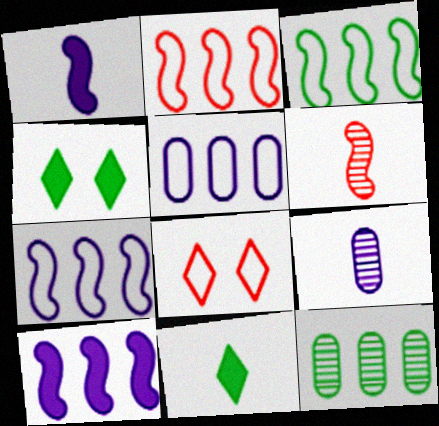[[1, 8, 12], 
[2, 3, 7], 
[2, 4, 9], 
[4, 5, 6]]